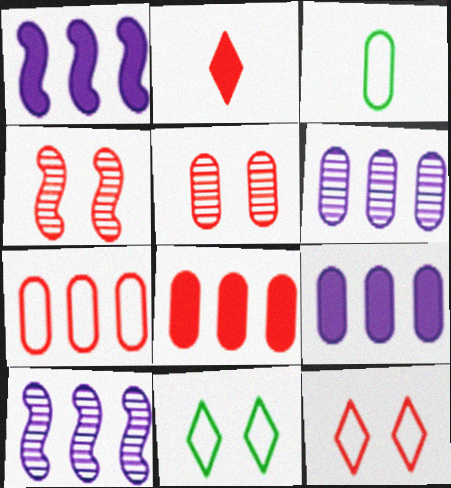[[2, 4, 7], 
[3, 5, 9]]